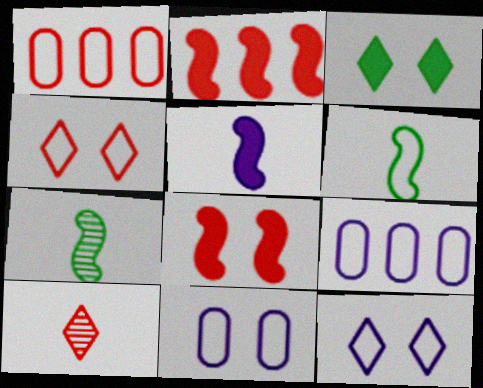[[1, 6, 12], 
[1, 8, 10], 
[4, 6, 9]]